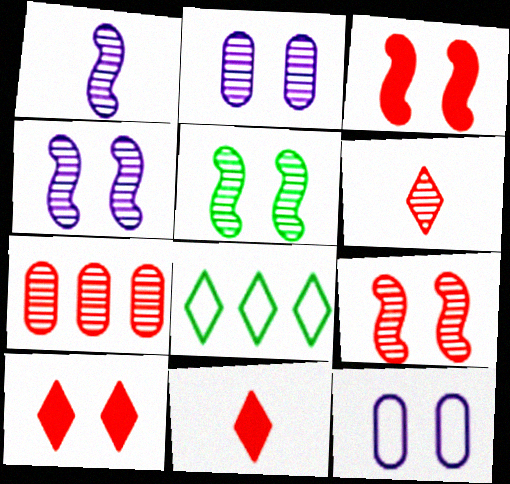[[4, 5, 9], 
[5, 10, 12], 
[6, 7, 9]]